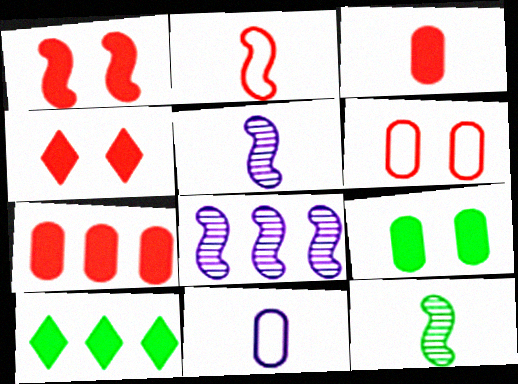[[5, 6, 10]]